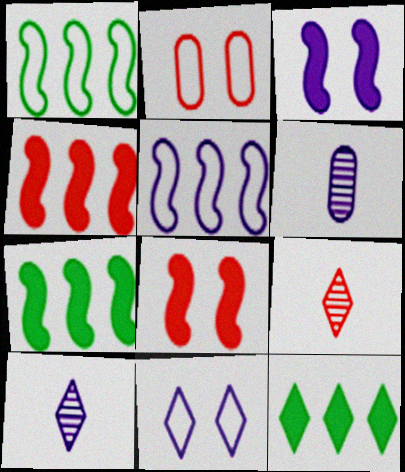[[2, 4, 9], 
[2, 7, 10], 
[9, 11, 12]]